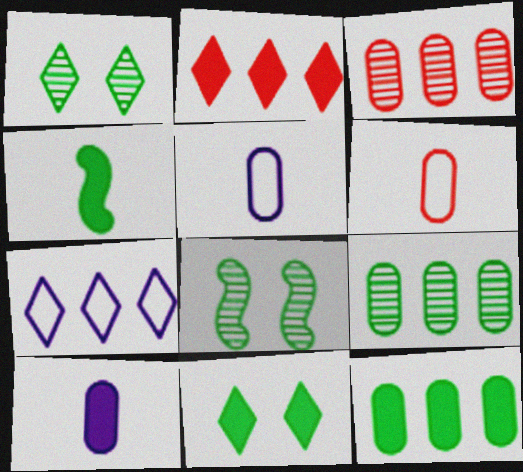[[2, 5, 8], 
[4, 11, 12]]